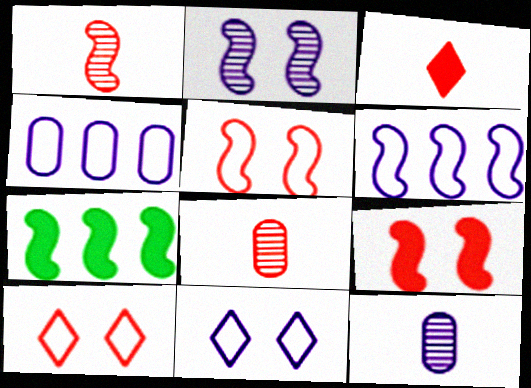[[7, 8, 11], 
[7, 10, 12]]